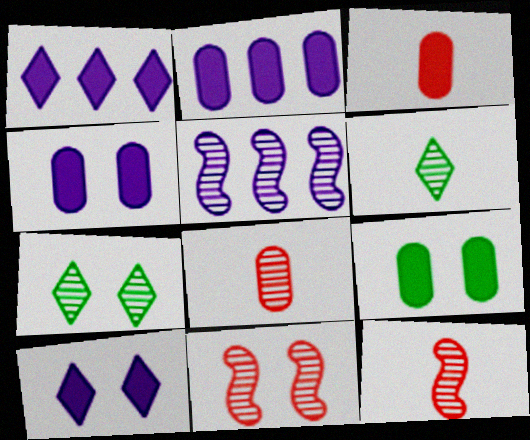[[2, 3, 9], 
[5, 7, 8]]